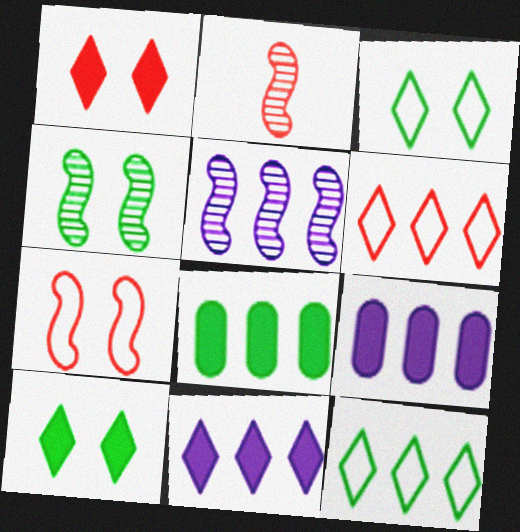[[2, 3, 9], 
[2, 4, 5], 
[5, 6, 8]]